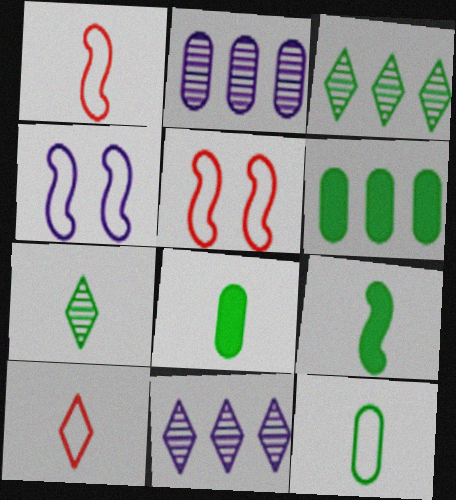[[5, 8, 11], 
[7, 9, 12]]